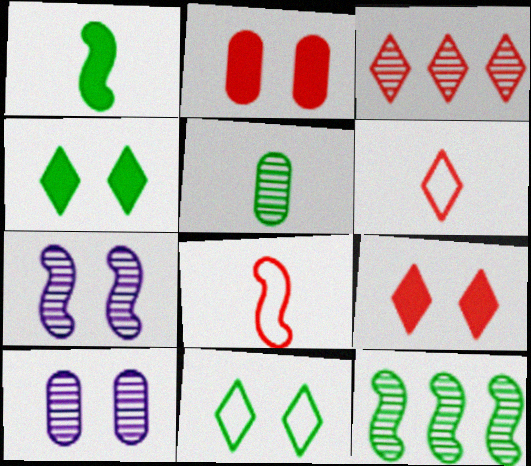[[2, 3, 8], 
[2, 7, 11], 
[3, 5, 7], 
[3, 6, 9]]